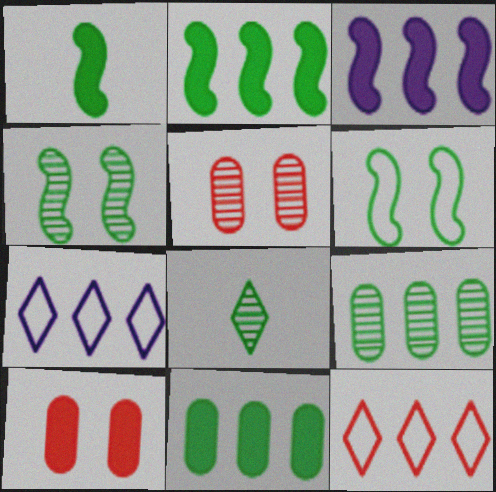[[1, 5, 7], 
[3, 9, 12], 
[4, 8, 9], 
[6, 8, 11]]